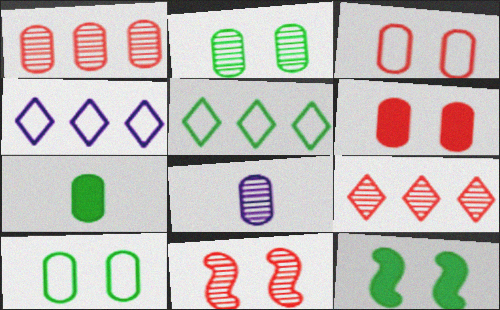[[1, 2, 8], 
[4, 7, 11]]